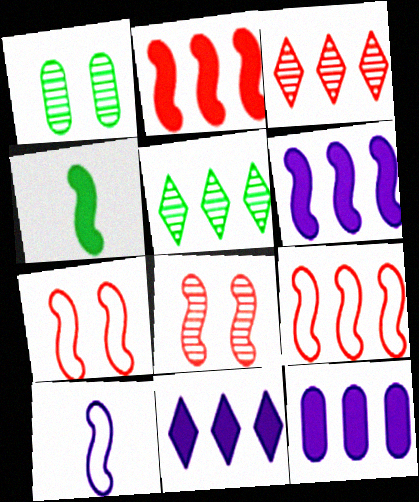[[5, 9, 12], 
[6, 11, 12]]